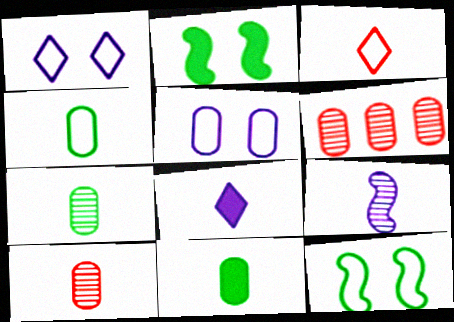[[3, 9, 11], 
[4, 7, 11], 
[5, 6, 11], 
[6, 8, 12]]